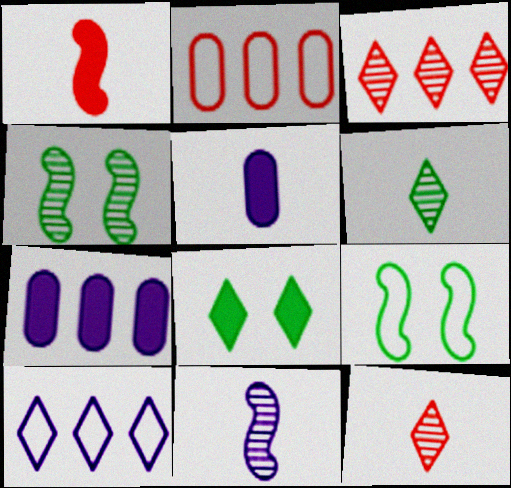[[1, 7, 8], 
[2, 8, 11], 
[3, 5, 9], 
[7, 9, 12], 
[8, 10, 12]]